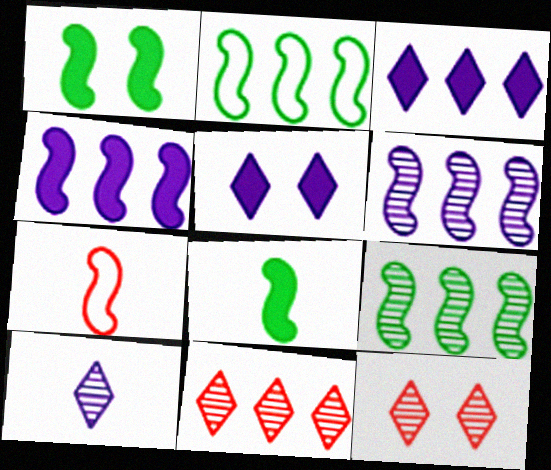[[1, 6, 7]]